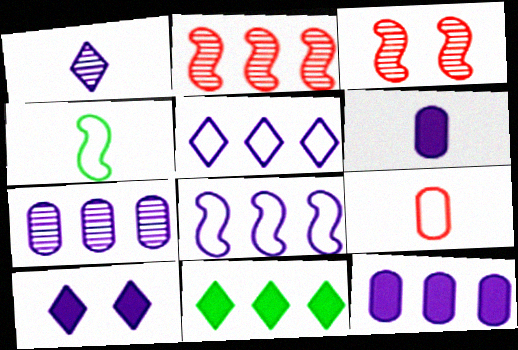[[1, 5, 10]]